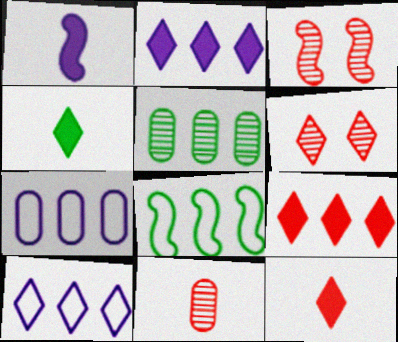[[1, 3, 8], 
[3, 4, 7], 
[4, 6, 10]]